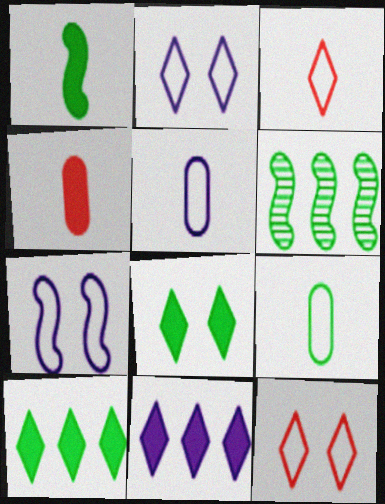[[2, 4, 6], 
[6, 8, 9]]